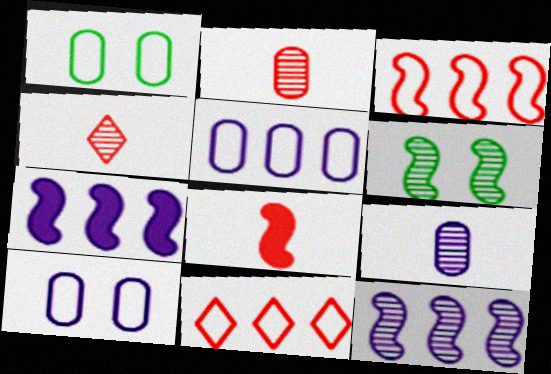[[1, 4, 7]]